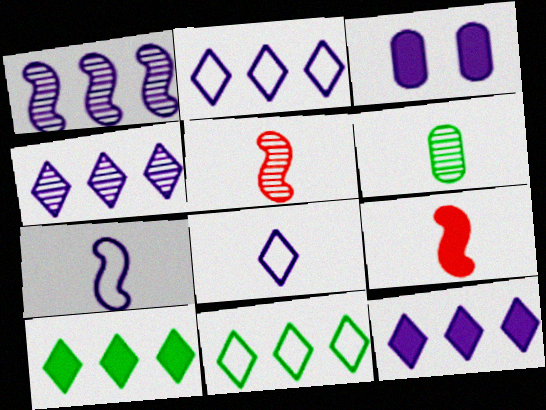[[1, 3, 8], 
[2, 4, 12], 
[3, 4, 7], 
[3, 5, 11], 
[3, 9, 10], 
[6, 8, 9]]